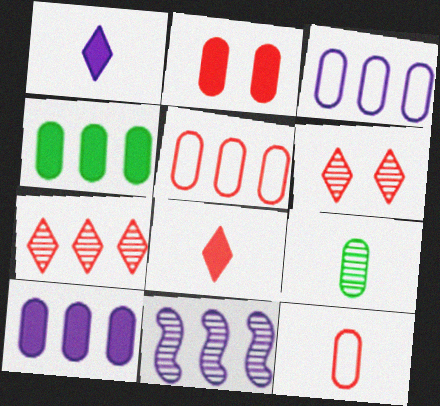[[2, 3, 9], 
[6, 9, 11]]